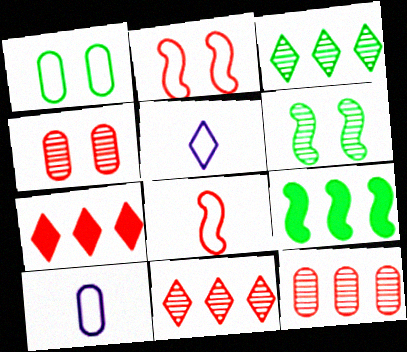[[4, 5, 9], 
[4, 7, 8], 
[6, 7, 10]]